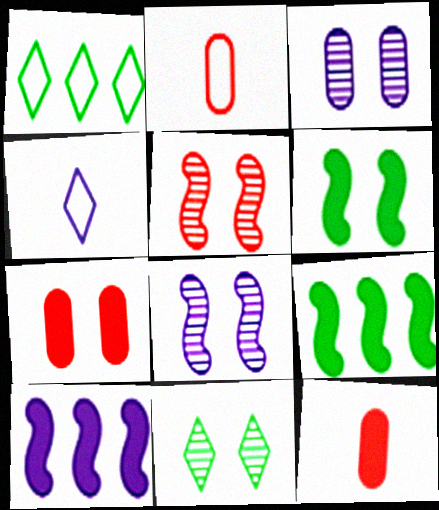[[1, 8, 12], 
[2, 10, 11], 
[3, 4, 10], 
[3, 5, 11]]